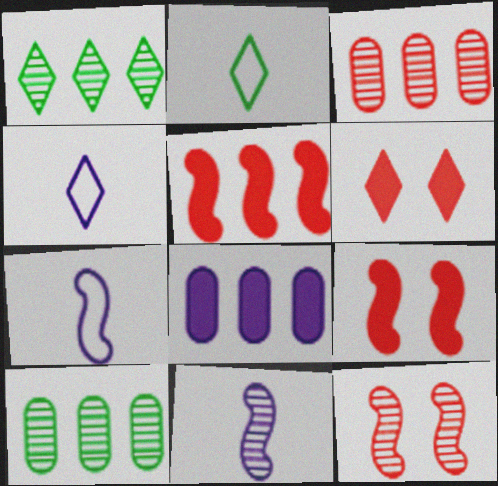[[1, 4, 6], 
[2, 8, 12], 
[4, 9, 10], 
[6, 7, 10]]